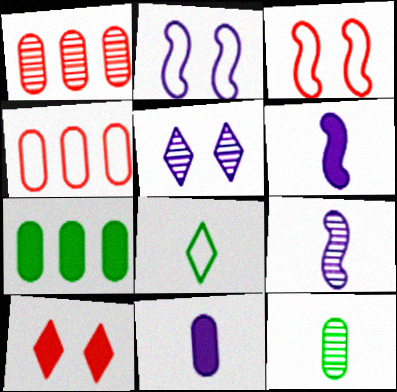[[2, 4, 8], 
[6, 7, 10]]